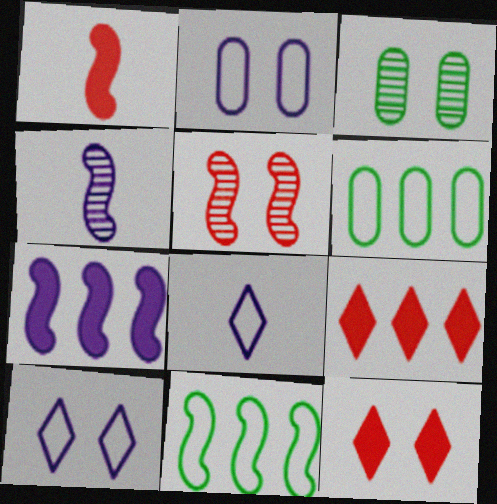[[4, 6, 12]]